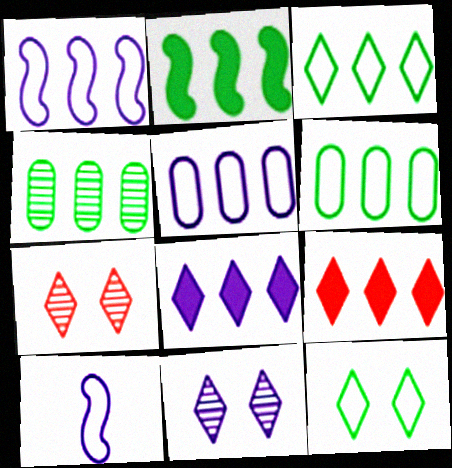[[1, 4, 9], 
[2, 3, 4]]